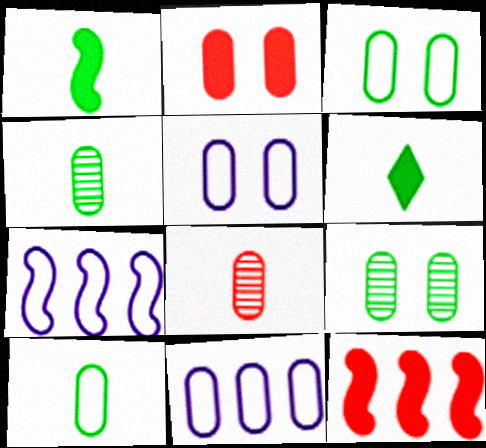[[2, 4, 11], 
[2, 5, 9]]